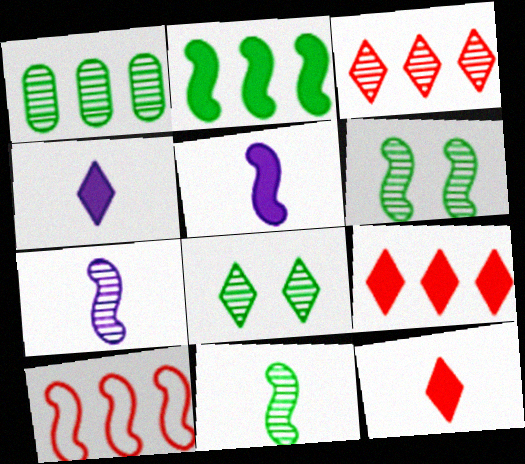[[1, 8, 11], 
[5, 6, 10]]